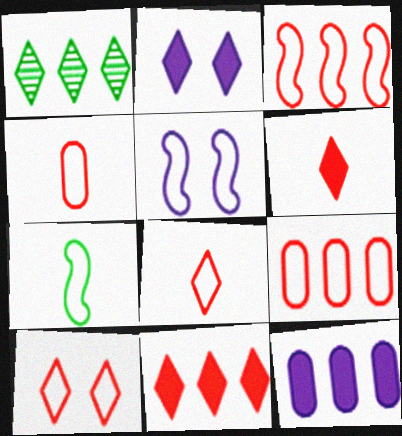[[1, 2, 8], 
[1, 3, 12], 
[3, 4, 10], 
[3, 5, 7]]